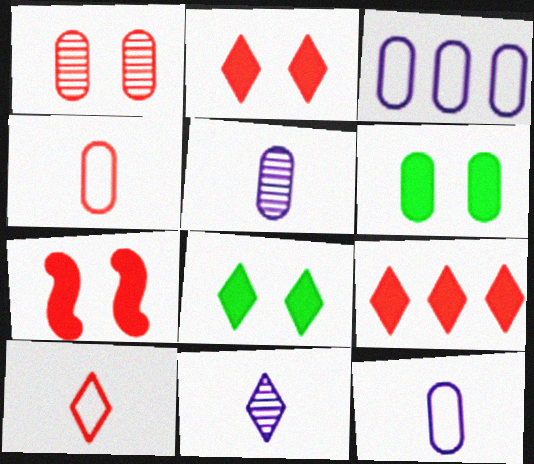[]